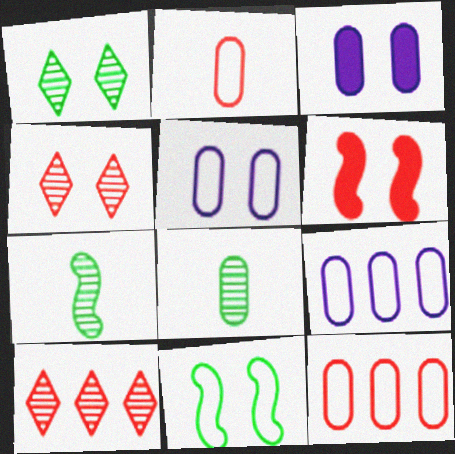[[1, 5, 6], 
[2, 6, 10], 
[3, 4, 11], 
[3, 8, 12]]